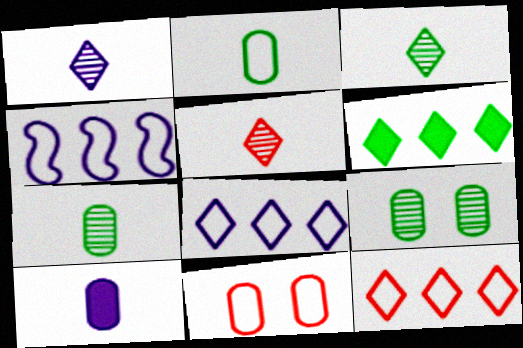[[1, 3, 5]]